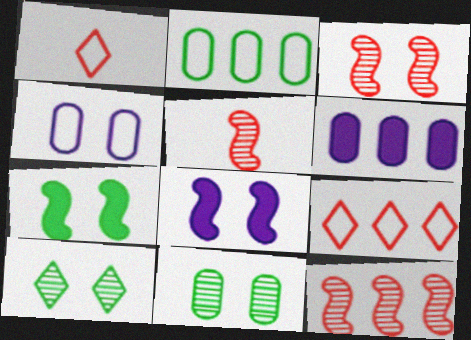[[3, 5, 12]]